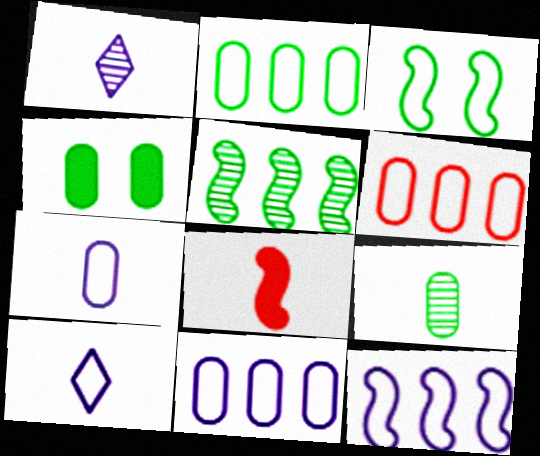[[2, 4, 9], 
[2, 6, 11], 
[3, 6, 10], 
[8, 9, 10]]